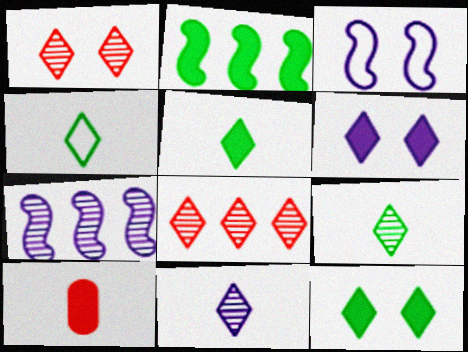[[2, 6, 10], 
[4, 5, 9], 
[4, 6, 8]]